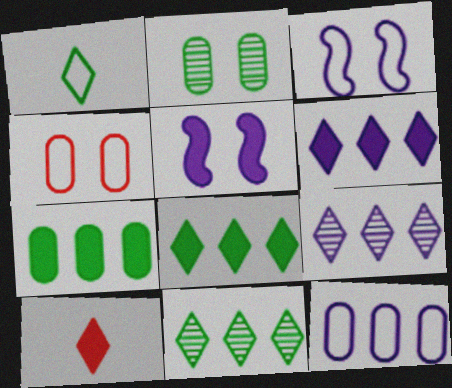[[5, 7, 10]]